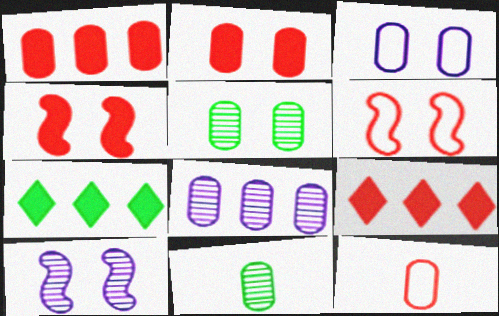[[1, 3, 11], 
[2, 3, 5], 
[7, 10, 12]]